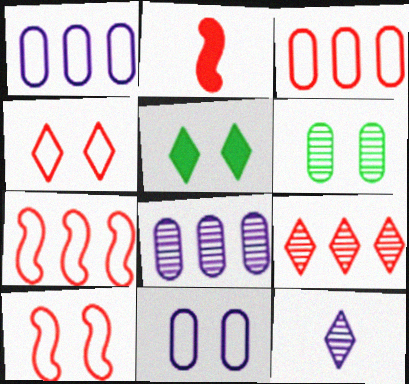[]